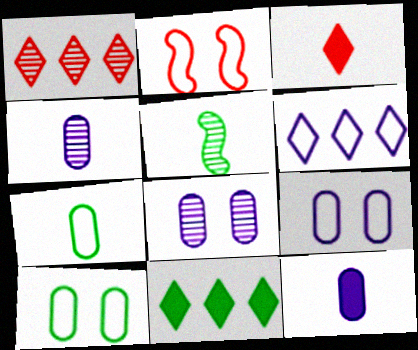[[1, 5, 8], 
[1, 6, 11], 
[2, 4, 11], 
[2, 6, 7], 
[5, 10, 11]]